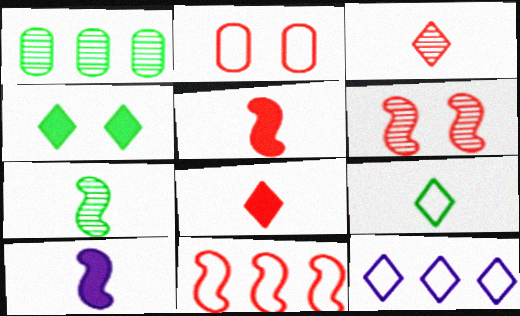[[3, 4, 12], 
[5, 6, 11]]